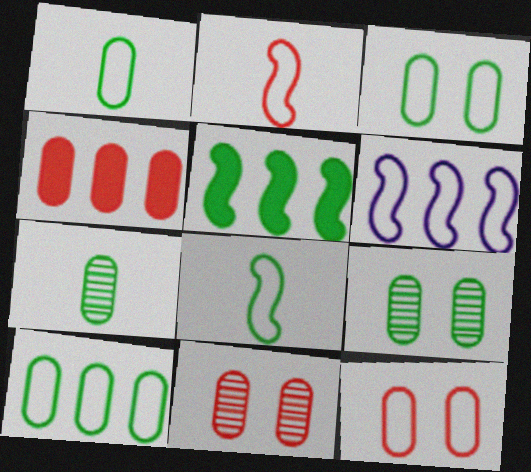[[1, 3, 10]]